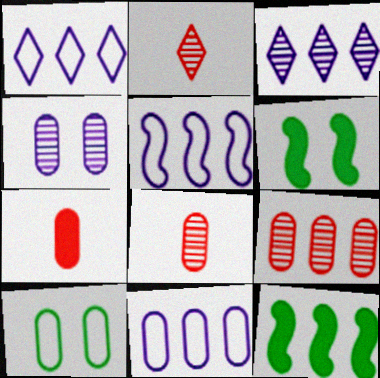[[1, 5, 11], 
[1, 6, 8], 
[1, 9, 12], 
[2, 6, 11]]